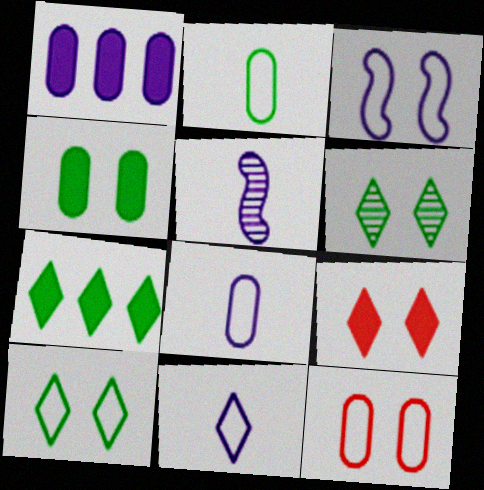[[3, 10, 12], 
[5, 7, 12]]